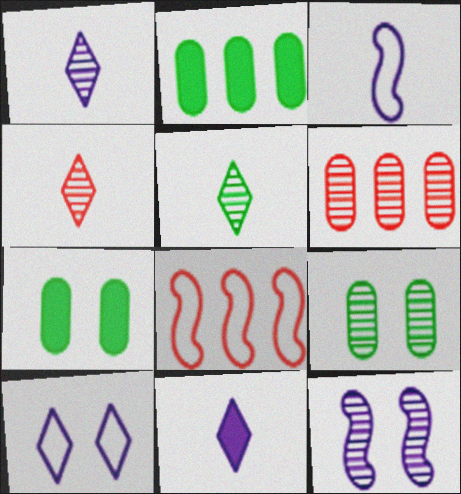[[1, 4, 5], 
[1, 7, 8], 
[5, 6, 12], 
[8, 9, 11]]